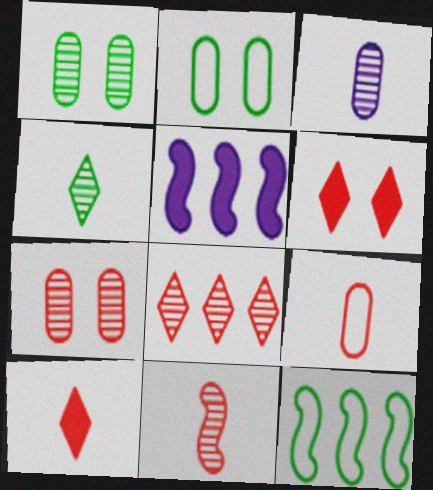[[3, 4, 11], 
[3, 6, 12], 
[7, 8, 11], 
[9, 10, 11]]